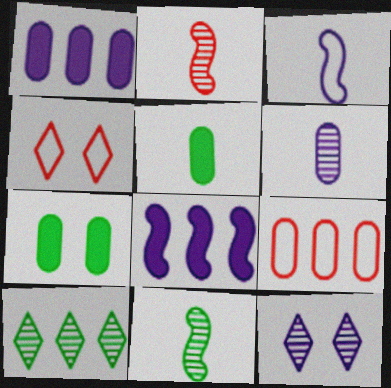[[1, 3, 12], 
[1, 4, 11], 
[6, 7, 9], 
[8, 9, 10]]